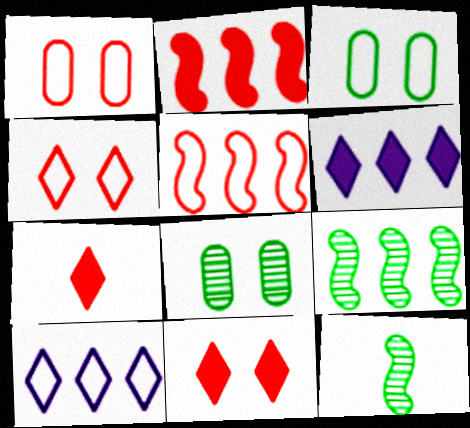[[1, 6, 12]]